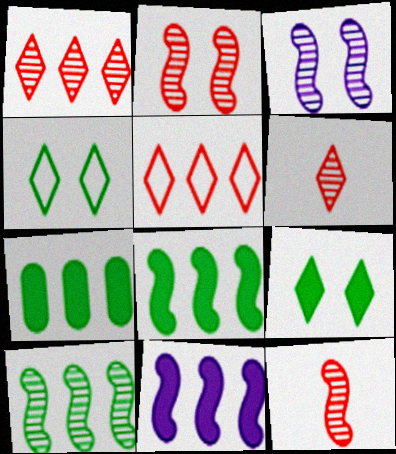[[3, 10, 12]]